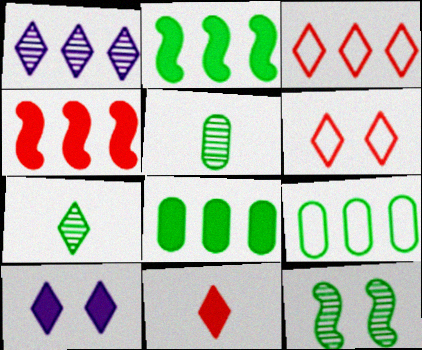[[1, 4, 9], 
[3, 7, 10]]